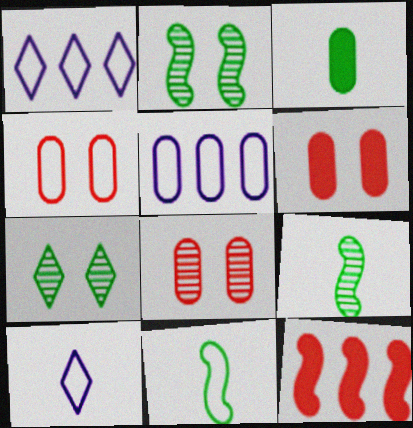[[1, 4, 11], 
[1, 6, 9], 
[3, 5, 8], 
[4, 6, 8]]